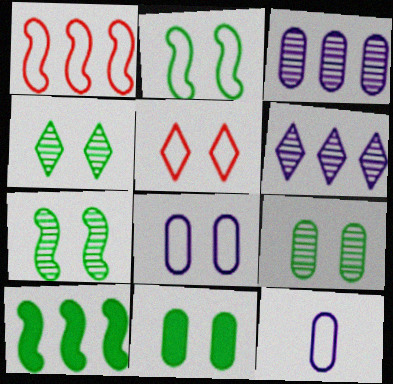[[2, 4, 11], 
[2, 5, 8], 
[4, 7, 9]]